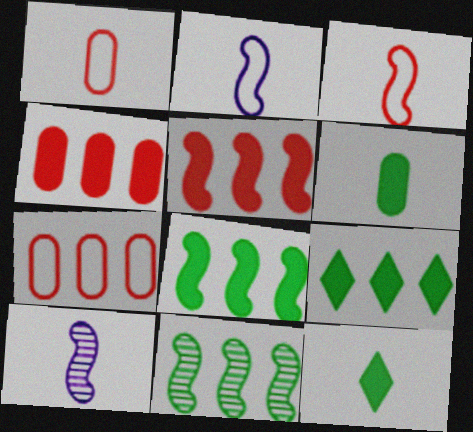[[1, 10, 12]]